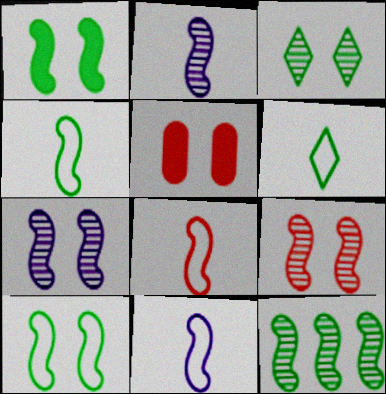[[1, 4, 12], 
[2, 9, 12], 
[4, 8, 11]]